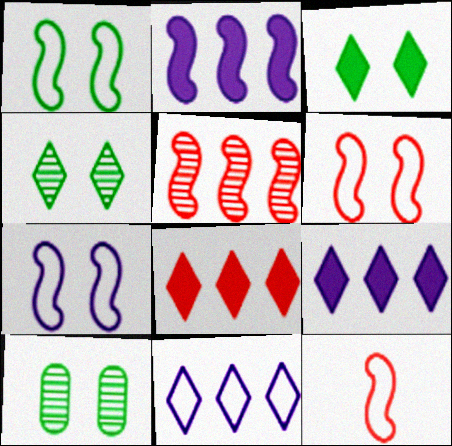[[1, 3, 10], 
[1, 6, 7], 
[9, 10, 12]]